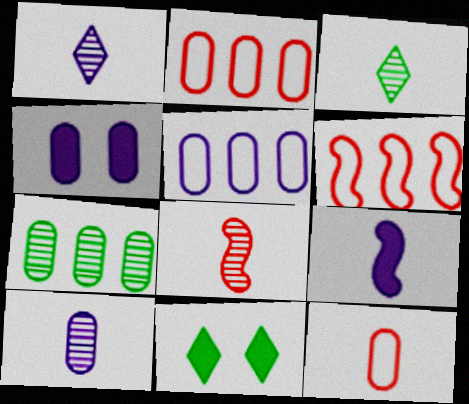[[3, 4, 6], 
[3, 8, 10], 
[3, 9, 12], 
[4, 5, 10], 
[4, 7, 12], 
[5, 8, 11], 
[6, 10, 11]]